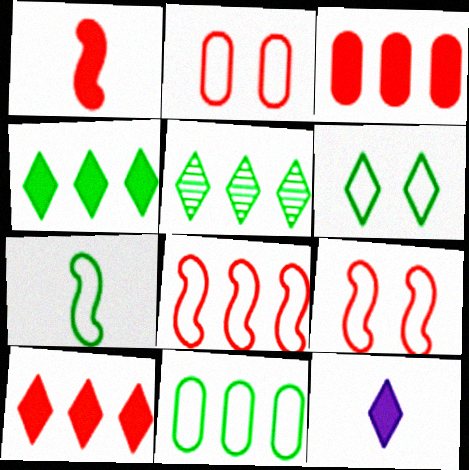[[6, 7, 11]]